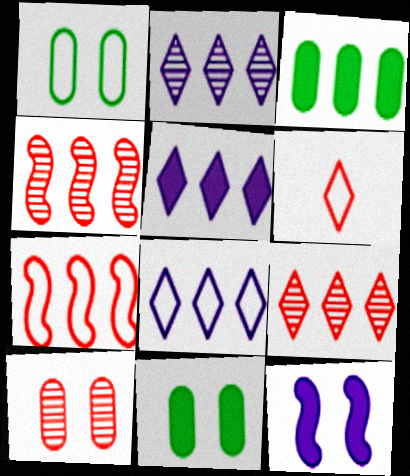[[2, 3, 7], 
[2, 5, 8], 
[3, 4, 8]]